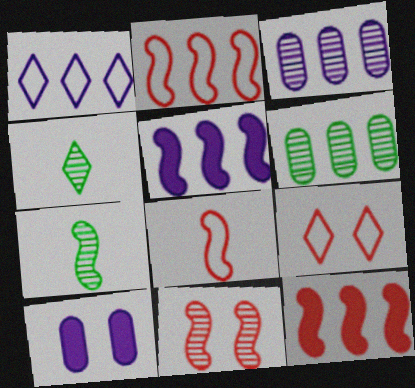[[1, 3, 5], 
[1, 6, 12], 
[2, 4, 10], 
[3, 4, 11], 
[8, 11, 12]]